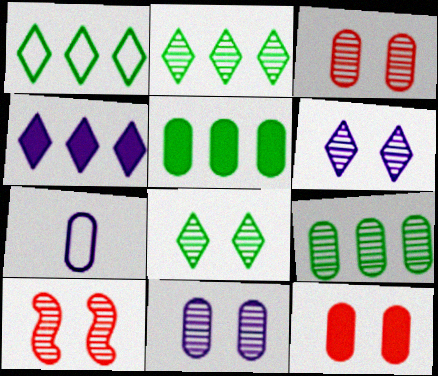[[3, 5, 7], 
[7, 9, 12], 
[8, 10, 11]]